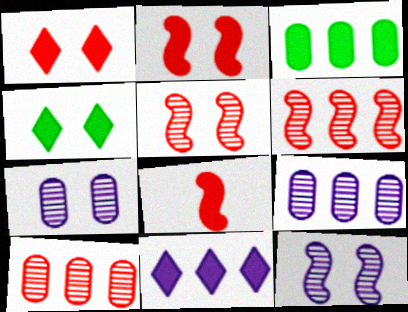[]